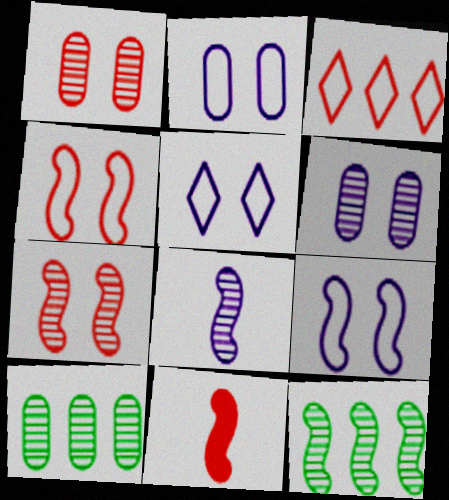[[1, 3, 11], 
[2, 5, 9], 
[5, 10, 11], 
[7, 8, 12], 
[9, 11, 12]]